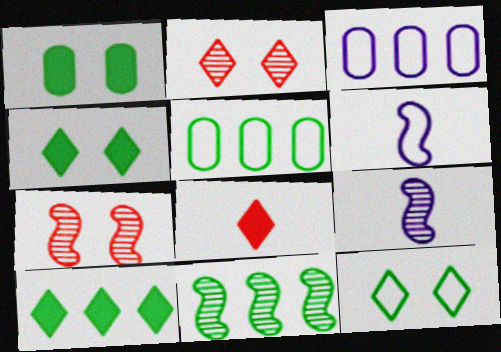[[5, 10, 11], 
[7, 9, 11]]